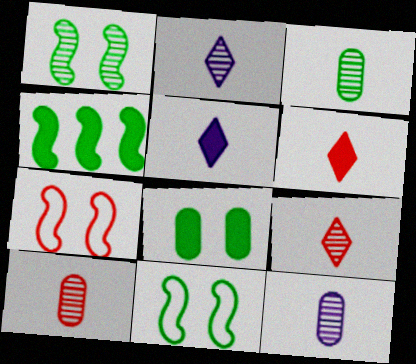[[3, 10, 12]]